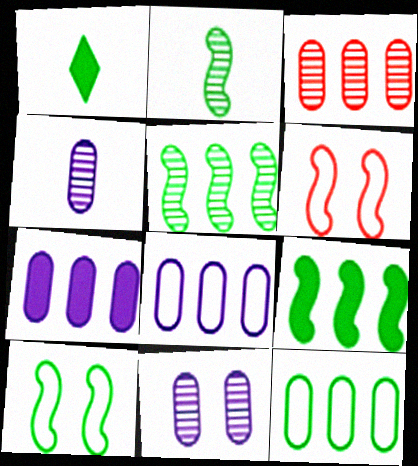[[2, 9, 10], 
[3, 7, 12]]